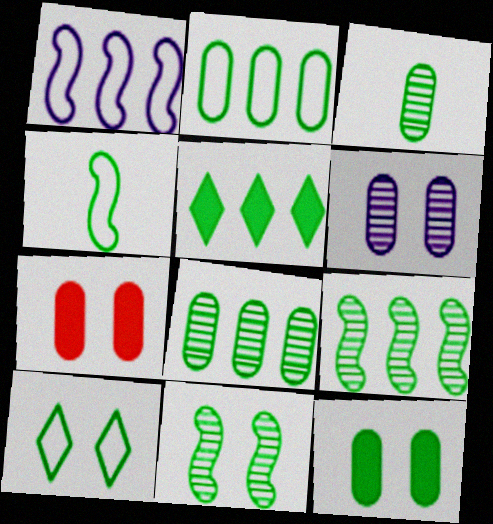[[2, 3, 12], 
[2, 4, 10], 
[2, 5, 9], 
[10, 11, 12]]